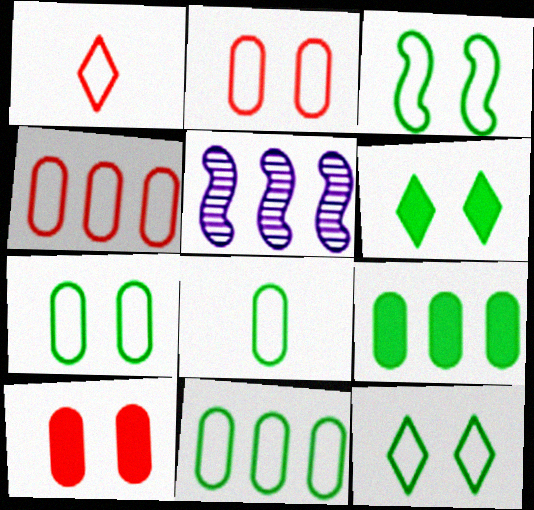[[3, 7, 12], 
[7, 8, 11]]